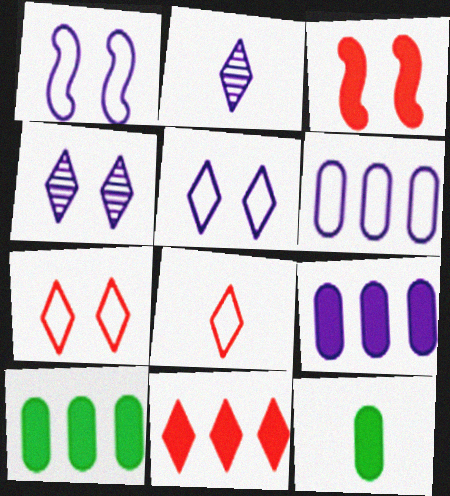[[1, 2, 9]]